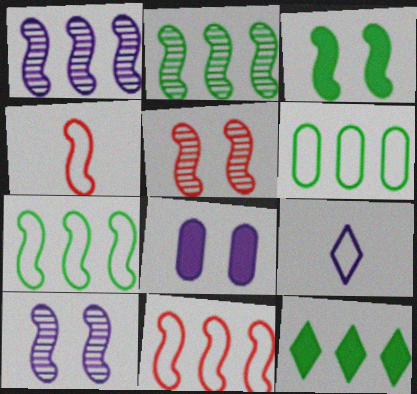[[1, 3, 4], 
[1, 8, 9], 
[2, 6, 12]]